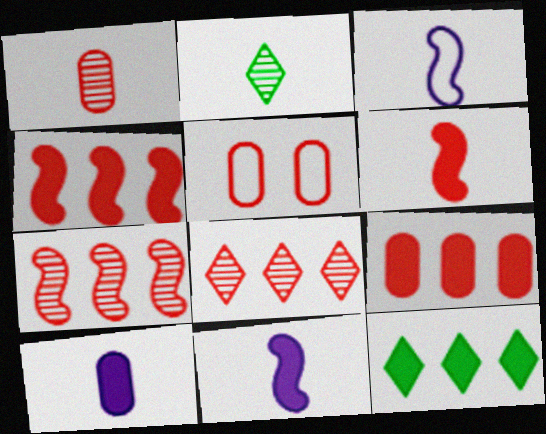[[1, 5, 9], 
[5, 6, 8]]